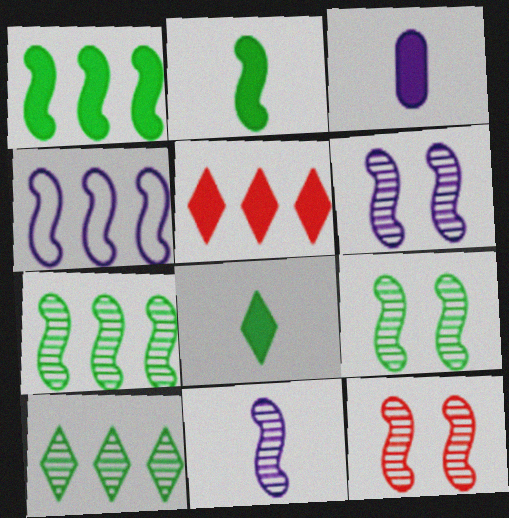[[2, 4, 12], 
[6, 9, 12], 
[7, 11, 12]]